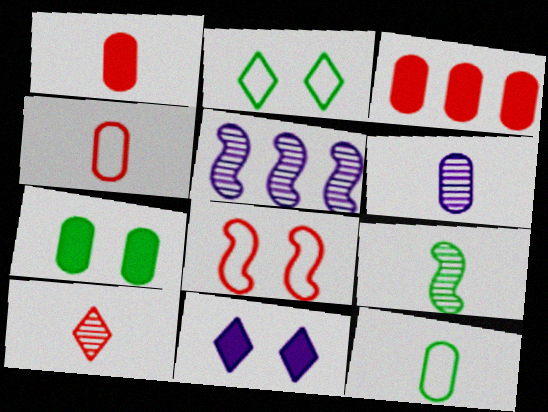[[1, 2, 5], 
[1, 6, 12], 
[3, 8, 10], 
[6, 9, 10]]